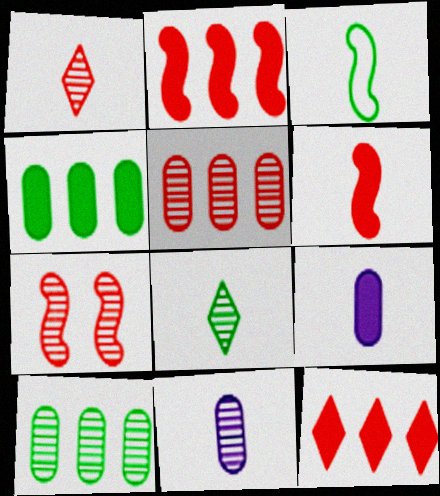[[1, 3, 9], 
[1, 5, 7]]